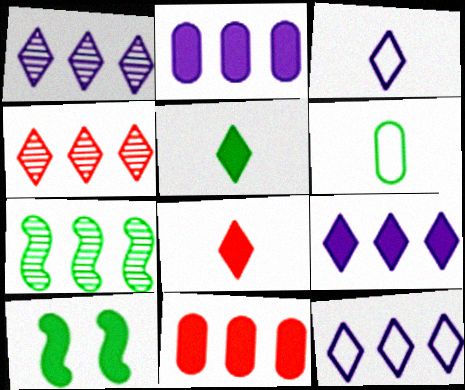[[1, 9, 12], 
[2, 8, 10], 
[7, 11, 12]]